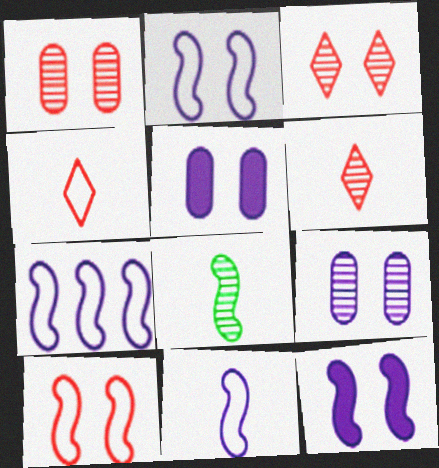[[2, 7, 11]]